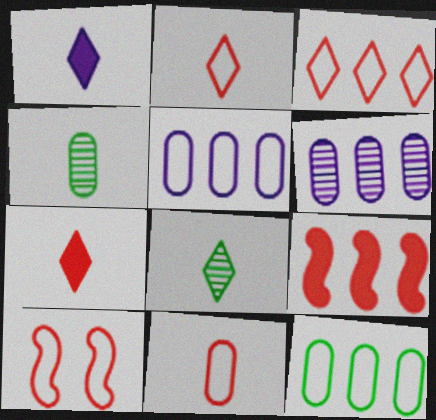[[1, 2, 8], 
[3, 10, 11]]